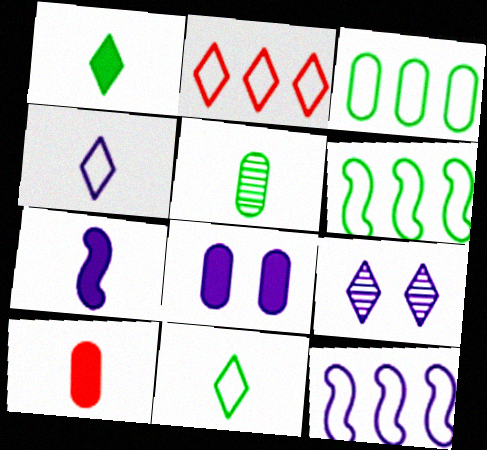[[1, 2, 9], 
[1, 7, 10], 
[2, 3, 12], 
[6, 9, 10]]